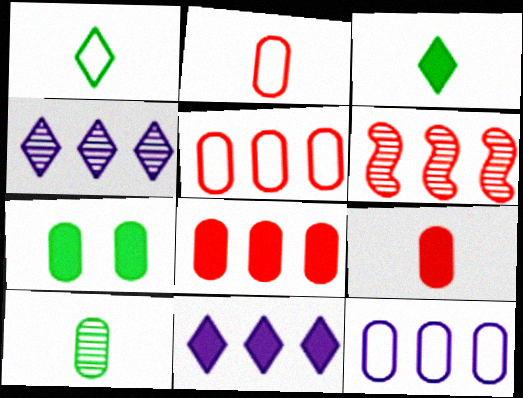[]